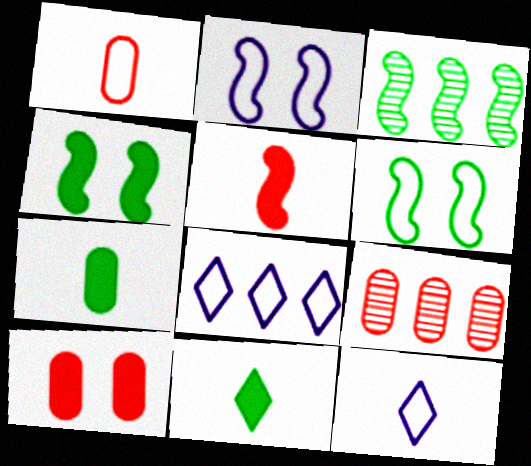[[1, 6, 8], 
[1, 9, 10], 
[2, 3, 5], 
[2, 9, 11], 
[3, 10, 12], 
[4, 9, 12]]